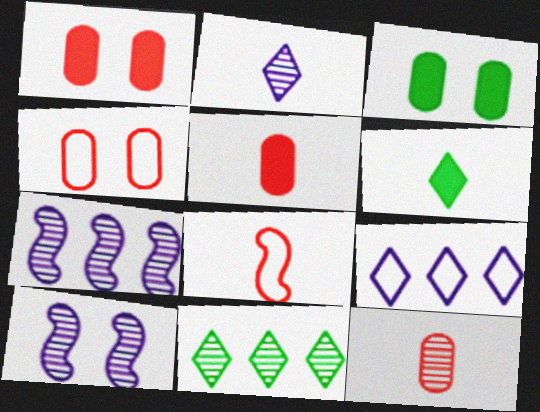[[4, 6, 7], 
[10, 11, 12]]